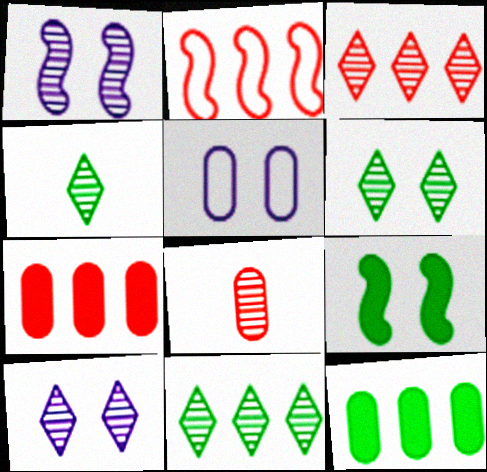[[1, 8, 11], 
[2, 3, 7], 
[3, 4, 10], 
[4, 6, 11], 
[5, 8, 12]]